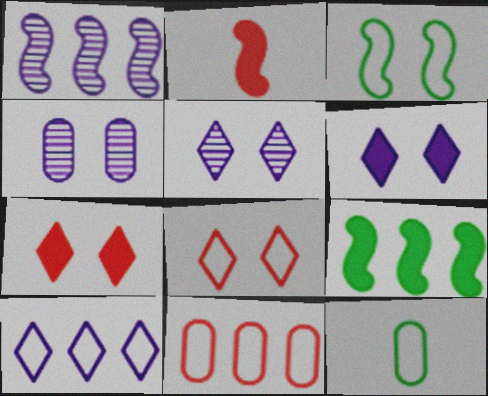[[1, 2, 3], 
[1, 7, 12], 
[3, 4, 7]]